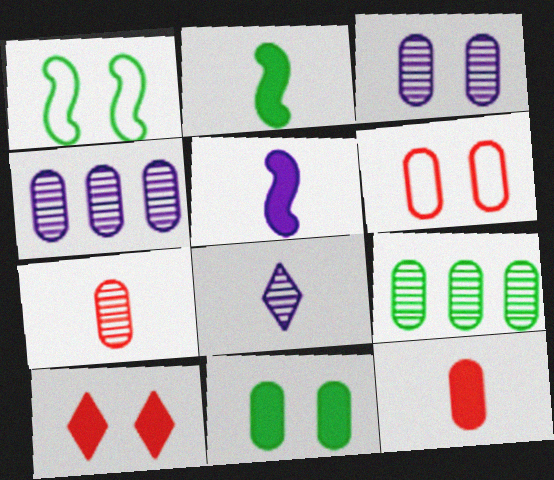[[1, 3, 10], 
[3, 6, 11], 
[3, 7, 9]]